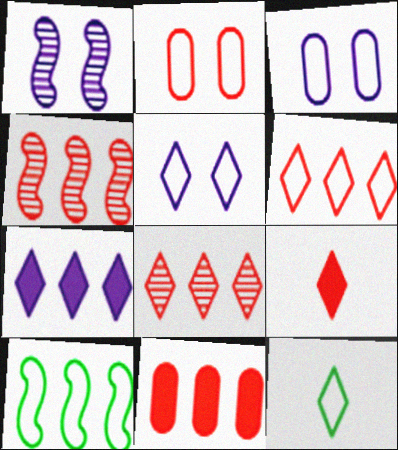[[1, 11, 12], 
[2, 4, 9], 
[4, 6, 11], 
[5, 6, 12]]